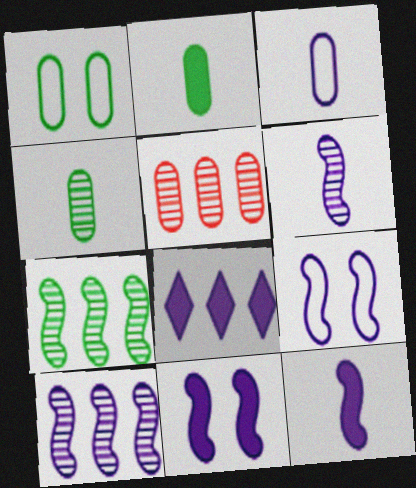[[9, 10, 12]]